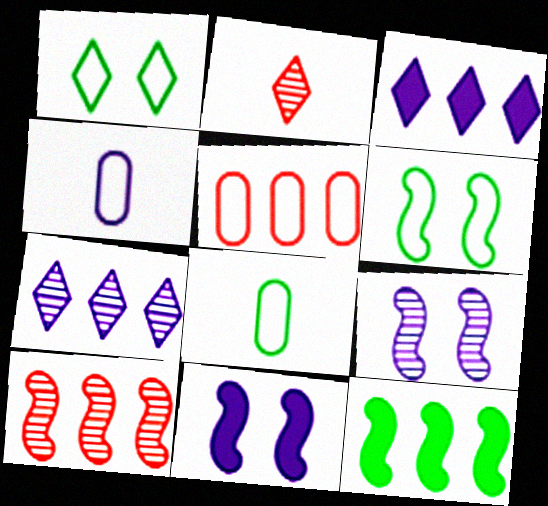[[1, 2, 3], 
[3, 4, 9], 
[4, 7, 11], 
[5, 7, 12]]